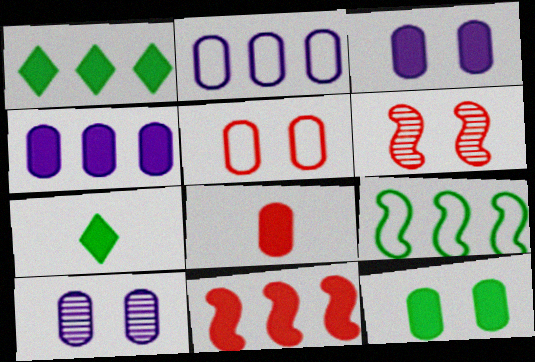[[1, 4, 11], 
[2, 6, 7], 
[3, 7, 11], 
[4, 8, 12], 
[5, 10, 12]]